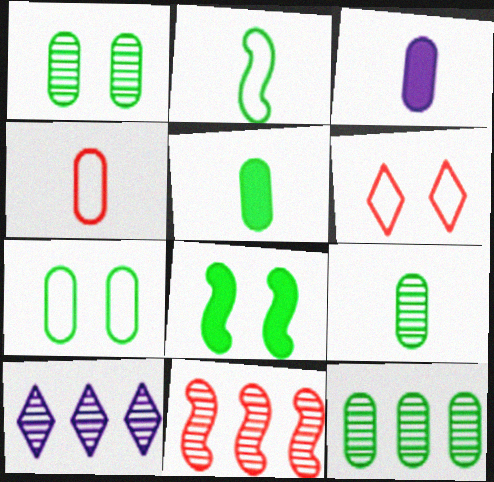[[1, 9, 12], 
[3, 4, 9], 
[4, 8, 10], 
[5, 7, 12], 
[10, 11, 12]]